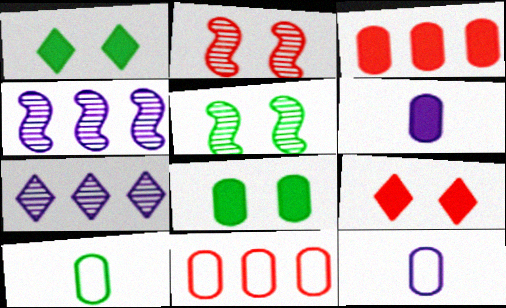[[3, 6, 8], 
[4, 9, 10]]